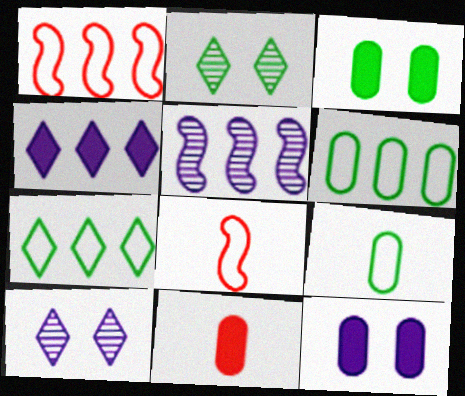[]